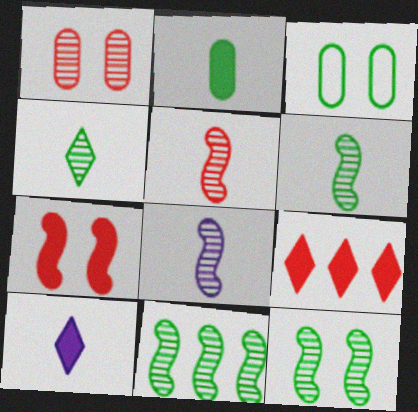[[3, 8, 9], 
[5, 6, 8], 
[6, 11, 12]]